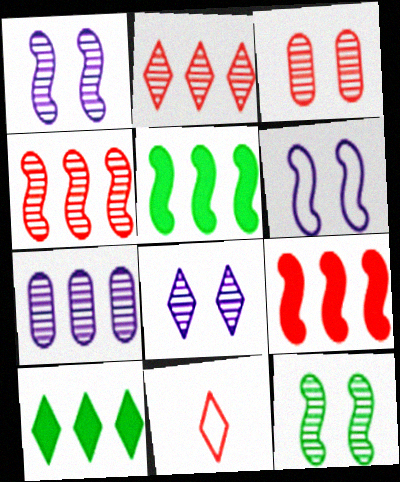[[3, 8, 12], 
[3, 9, 11], 
[8, 10, 11]]